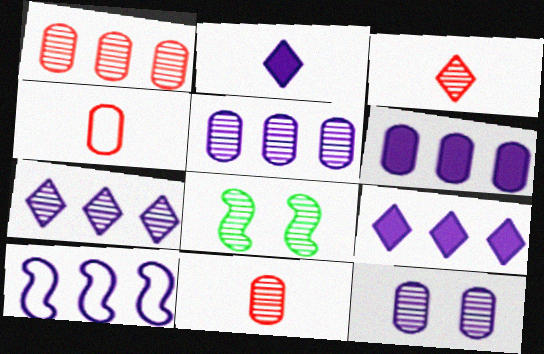[[2, 10, 12], 
[3, 5, 8], 
[4, 8, 9], 
[5, 9, 10], 
[6, 7, 10], 
[7, 8, 11]]